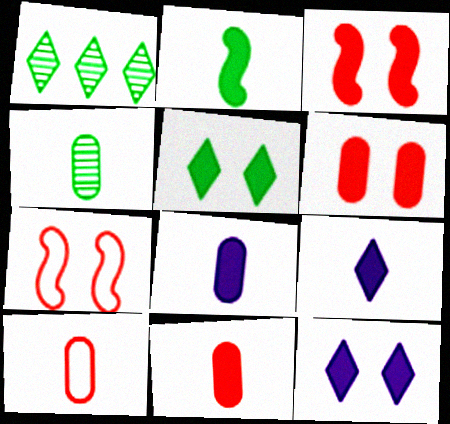[[1, 7, 8], 
[2, 9, 11], 
[4, 8, 10]]